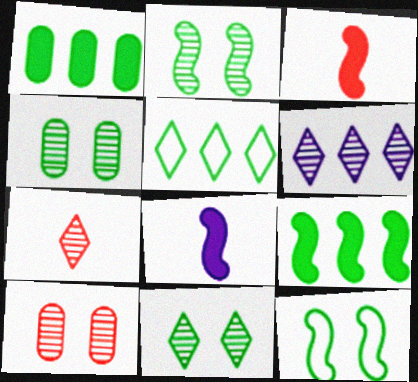[[2, 4, 11], 
[5, 8, 10], 
[6, 7, 11]]